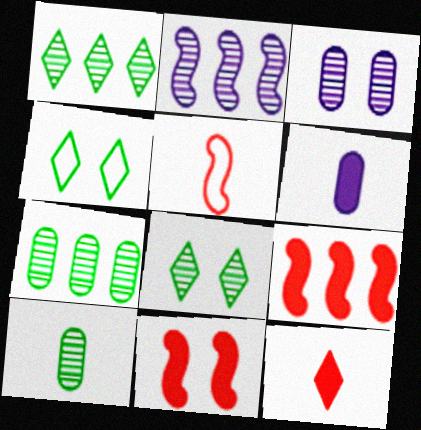[[3, 4, 11]]